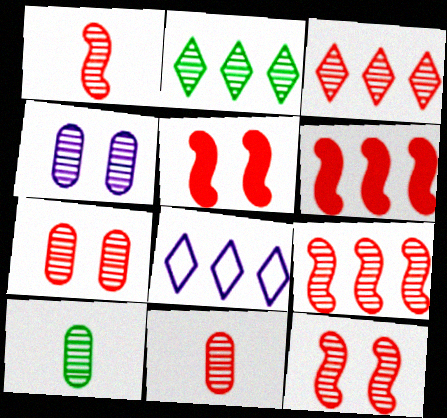[[1, 2, 4], 
[1, 3, 7], 
[1, 9, 12], 
[3, 11, 12], 
[5, 8, 10]]